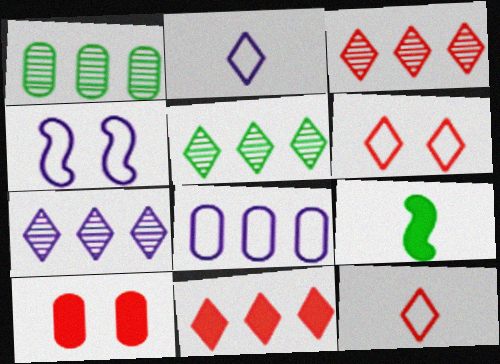[[2, 4, 8], 
[3, 5, 7]]